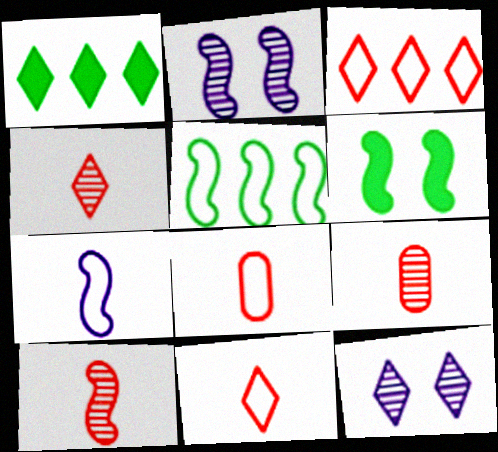[[1, 2, 8], 
[1, 11, 12], 
[4, 9, 10]]